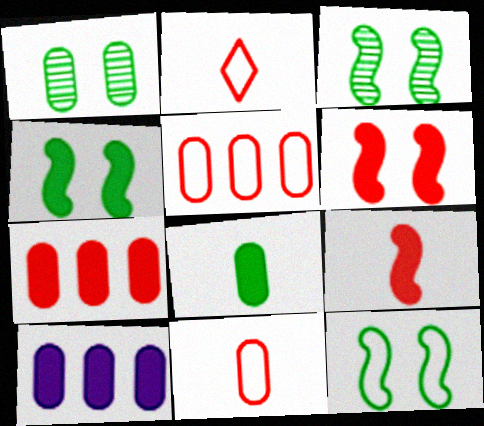[[1, 10, 11], 
[2, 3, 10], 
[3, 4, 12]]